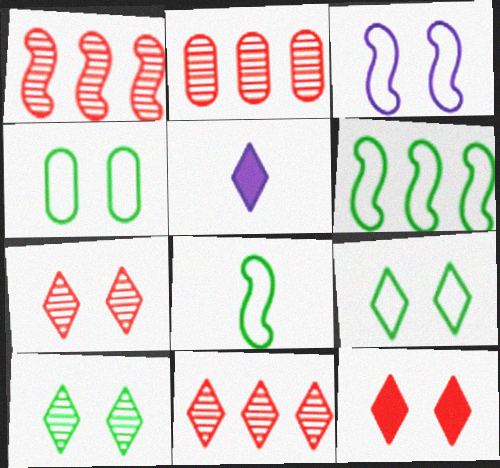[[1, 2, 11], 
[1, 4, 5], 
[5, 9, 11]]